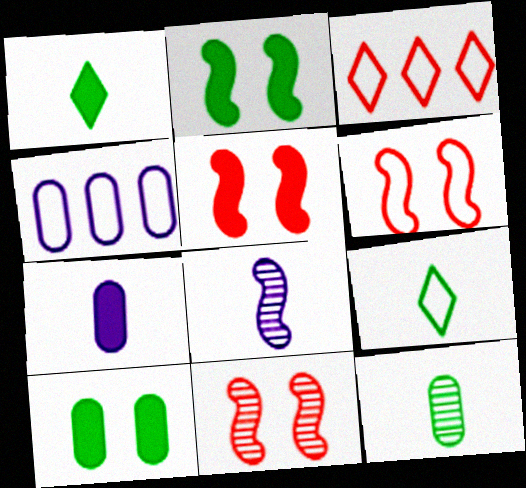[[1, 4, 11], 
[3, 8, 10], 
[4, 6, 9], 
[5, 6, 11]]